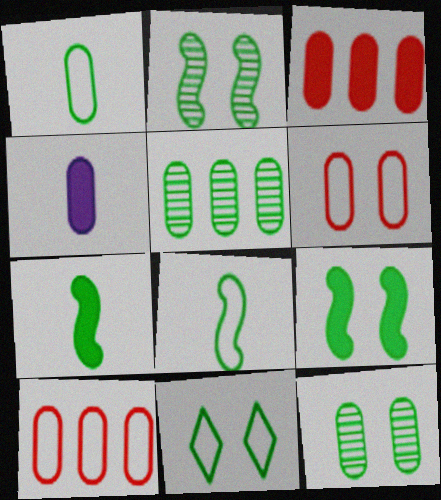[[4, 5, 6], 
[4, 10, 12], 
[5, 7, 11], 
[9, 11, 12]]